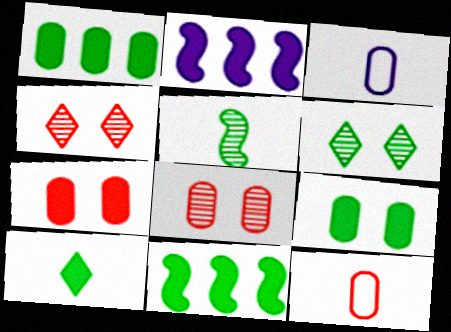[[1, 3, 8], 
[2, 6, 12], 
[2, 7, 10], 
[3, 4, 11], 
[9, 10, 11]]